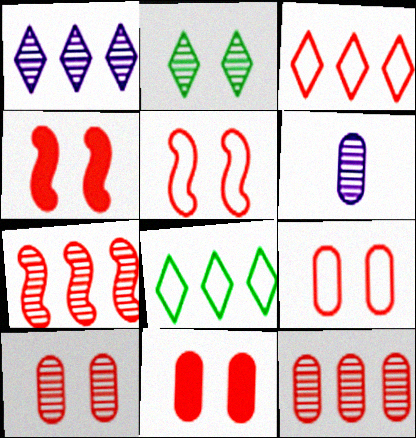[[2, 6, 7], 
[4, 6, 8], 
[9, 10, 11]]